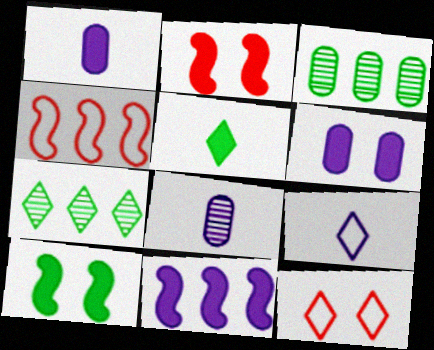[[2, 3, 9]]